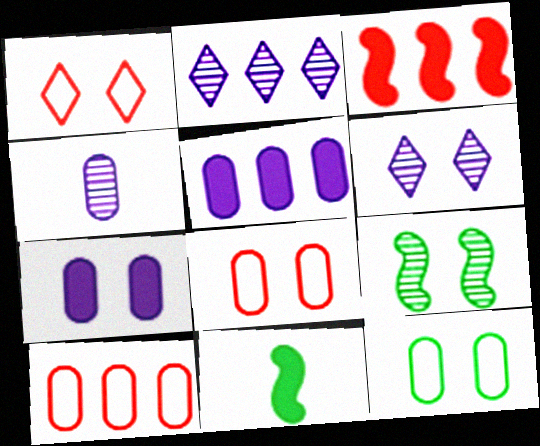[[1, 7, 9], 
[2, 8, 11], 
[6, 10, 11]]